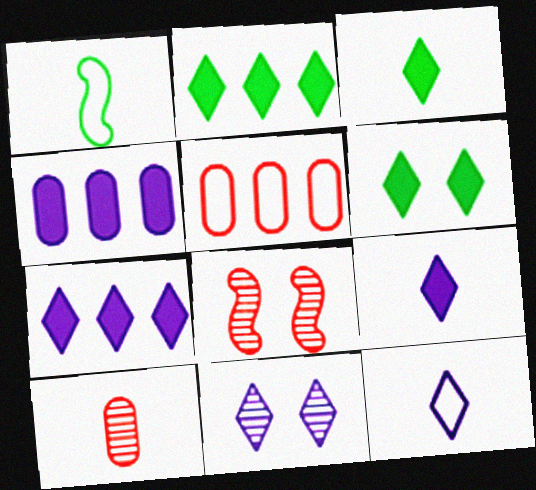[[1, 9, 10], 
[2, 3, 6], 
[7, 11, 12]]